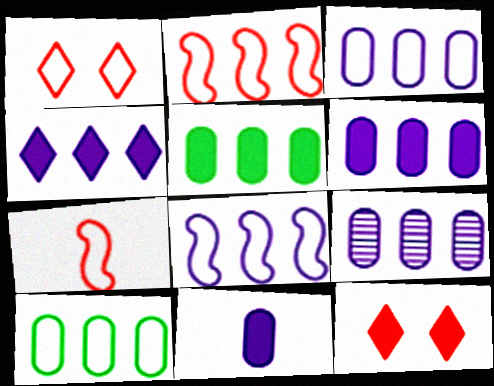[[3, 6, 9], 
[4, 8, 9]]